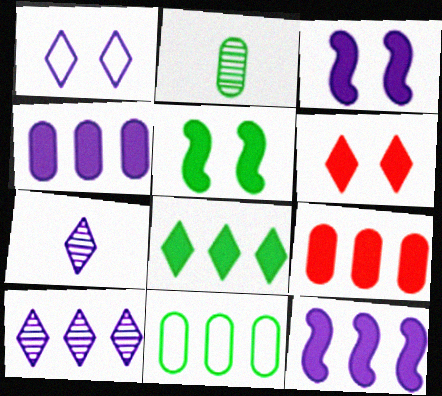[[8, 9, 12]]